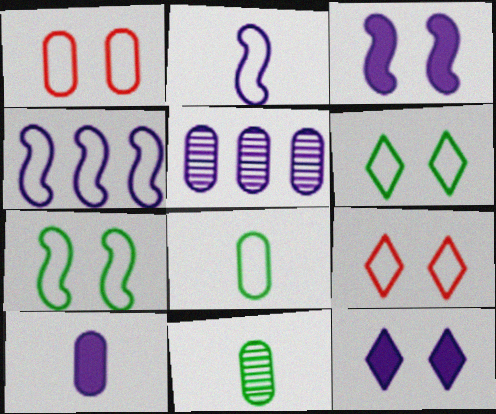[[2, 5, 12], 
[4, 8, 9]]